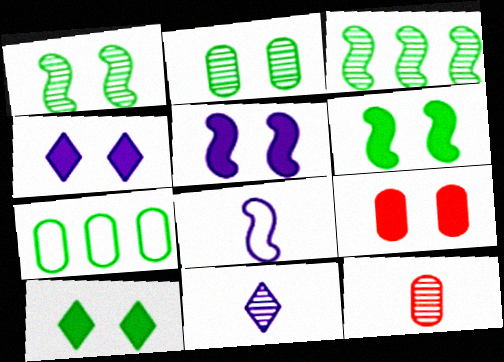[[4, 6, 9], 
[5, 9, 10]]